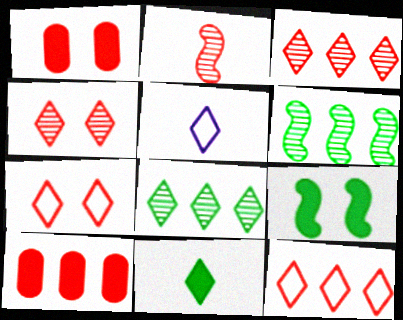[[1, 2, 12], 
[1, 5, 6], 
[2, 7, 10]]